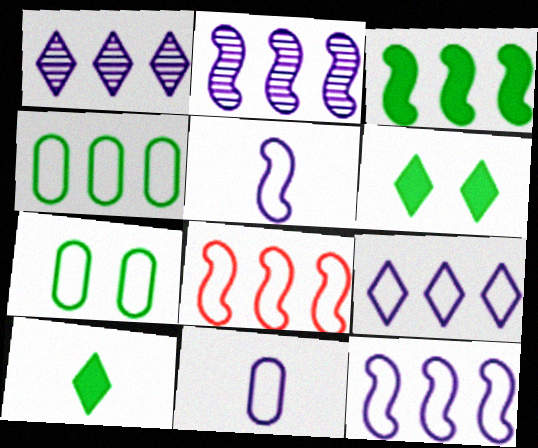[[2, 3, 8], 
[4, 8, 9]]